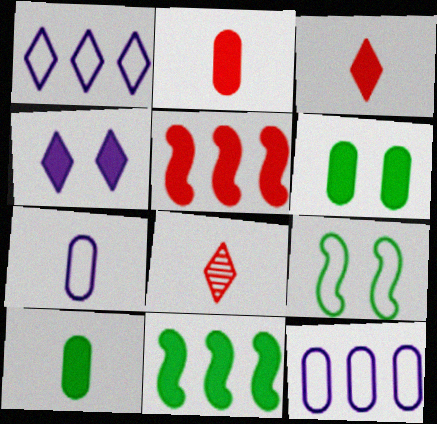[[2, 4, 11], 
[4, 5, 10]]